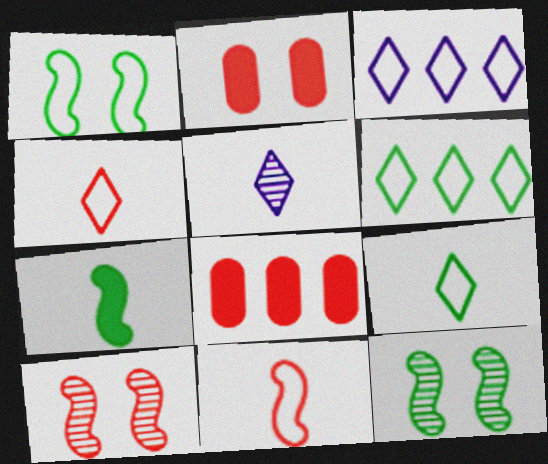[[1, 5, 8], 
[4, 8, 10]]